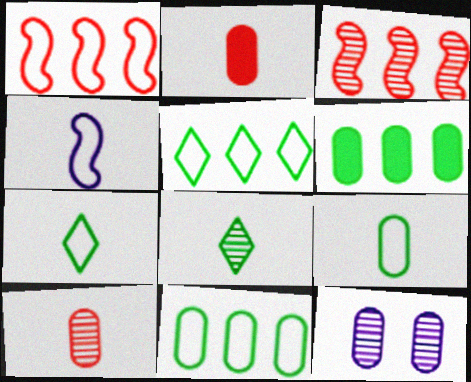[[2, 4, 8], 
[2, 11, 12], 
[3, 8, 12]]